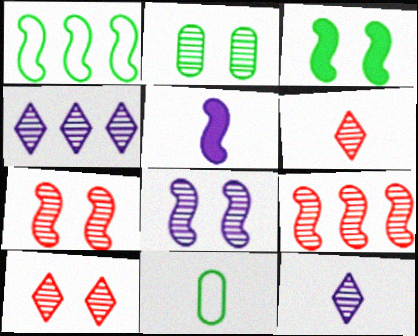[[1, 5, 7], 
[2, 8, 10], 
[2, 9, 12], 
[5, 6, 11]]